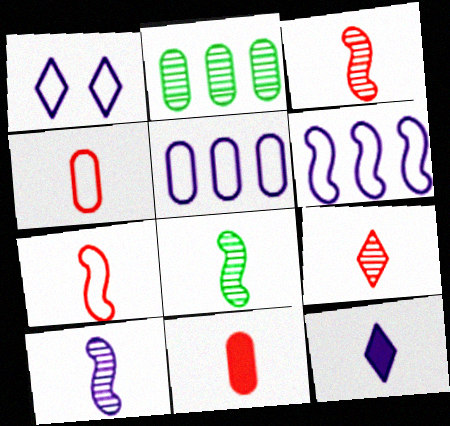[[3, 8, 10], 
[4, 8, 12], 
[7, 9, 11]]